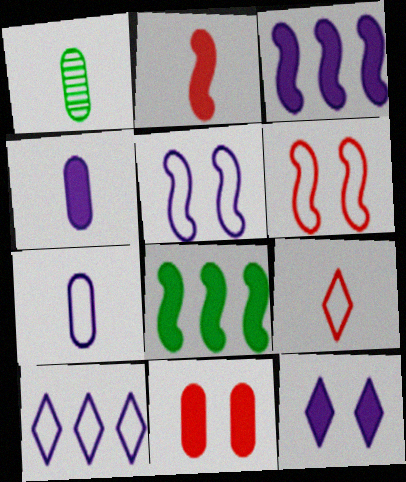[[3, 4, 12], 
[5, 7, 10]]